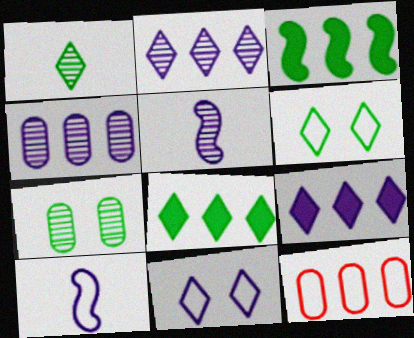[[1, 6, 8], 
[2, 3, 12], 
[6, 10, 12]]